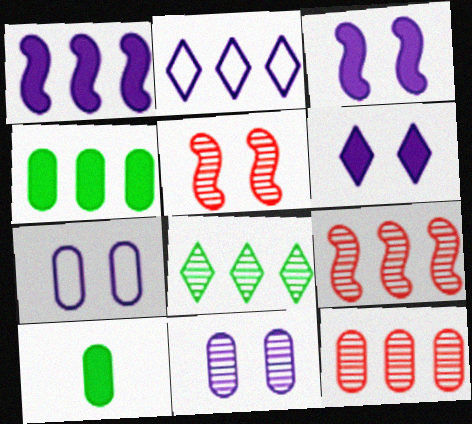[[2, 4, 9], 
[2, 5, 10], 
[7, 10, 12]]